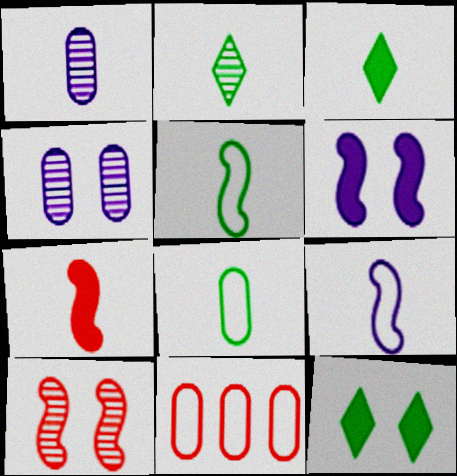[[2, 6, 11]]